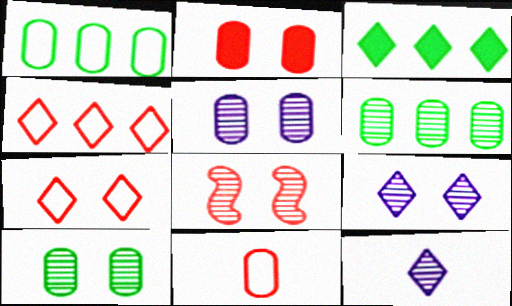[[2, 7, 8], 
[3, 7, 12], 
[6, 8, 12], 
[8, 9, 10]]